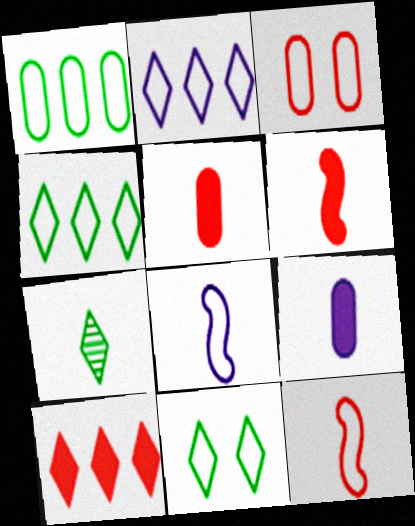[[3, 4, 8], 
[5, 7, 8], 
[7, 9, 12]]